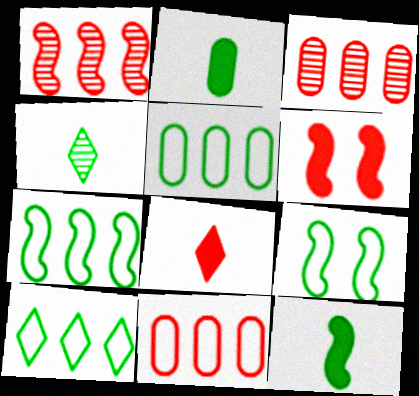[[5, 7, 10]]